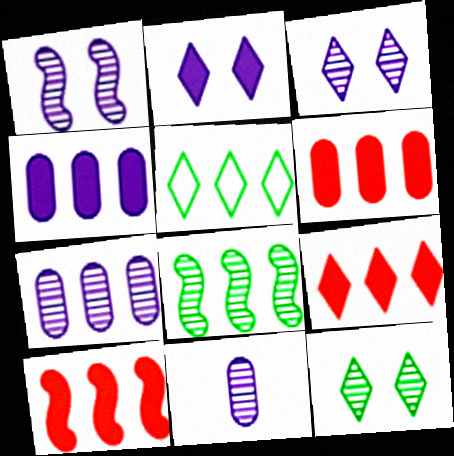[[5, 7, 10], 
[6, 9, 10]]